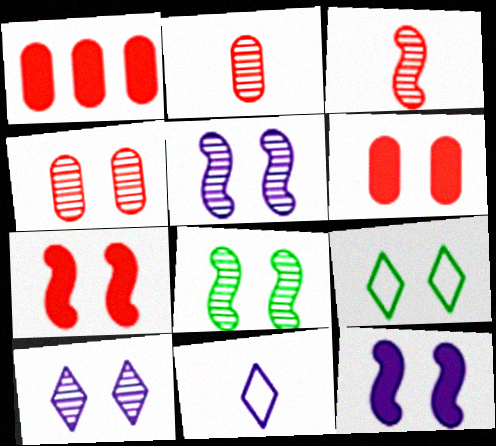[[1, 8, 11], 
[4, 8, 10], 
[4, 9, 12], 
[5, 6, 9]]